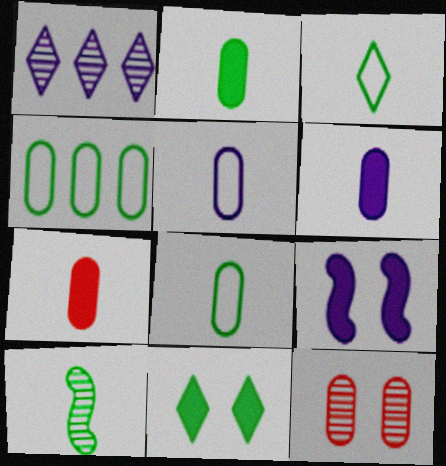[[1, 5, 9], 
[1, 10, 12], 
[2, 3, 10], 
[2, 6, 7], 
[4, 6, 12], 
[4, 10, 11]]